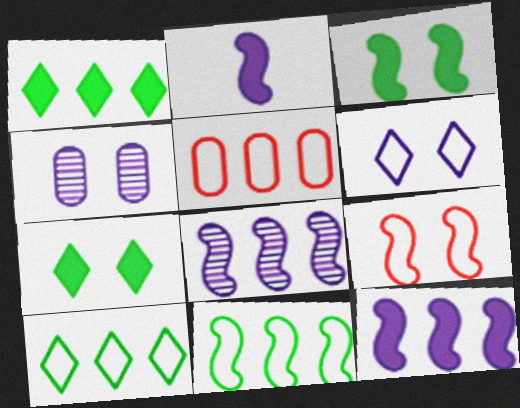[[1, 5, 8], 
[4, 7, 9]]